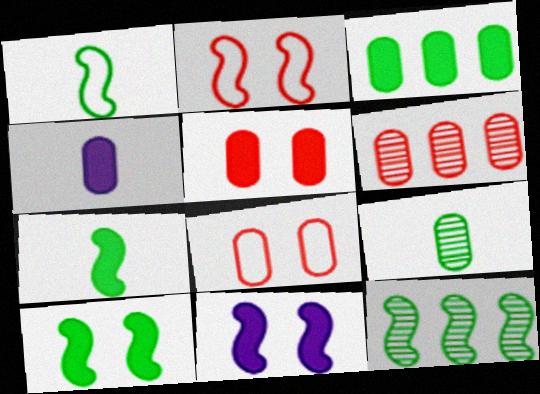[[1, 10, 12], 
[3, 4, 5]]